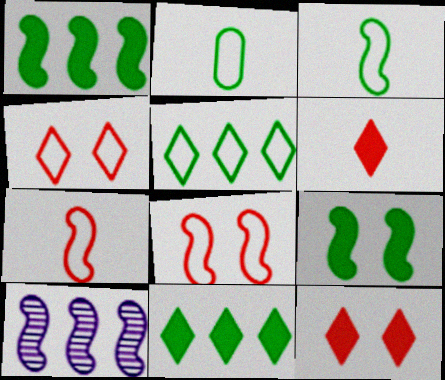[[2, 10, 12], 
[7, 9, 10]]